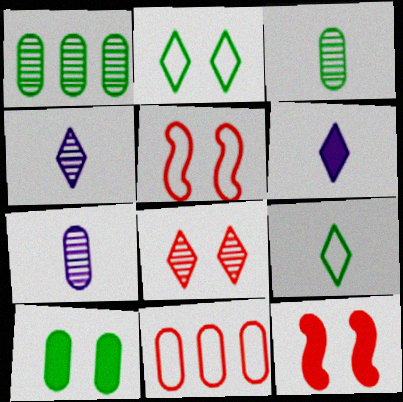[[1, 5, 6], 
[7, 10, 11]]